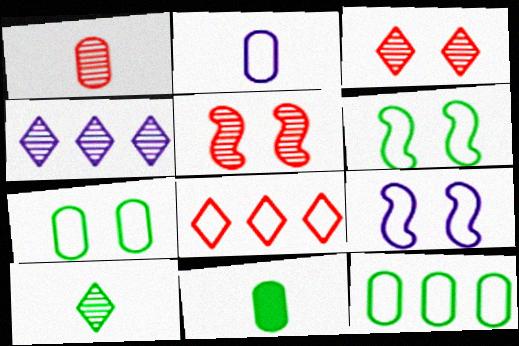[[1, 2, 11], 
[2, 6, 8], 
[3, 4, 10]]